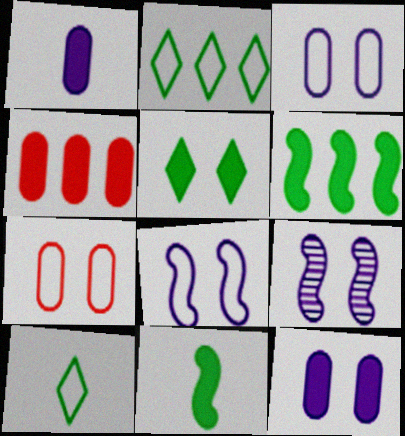[[4, 9, 10], 
[5, 7, 9]]